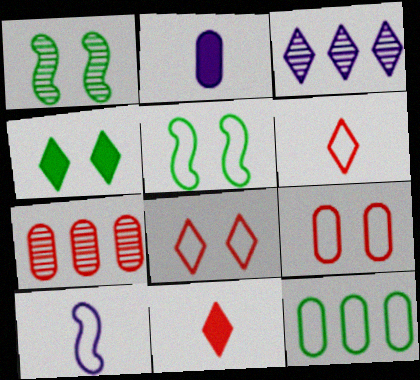[[3, 4, 6], 
[4, 7, 10], 
[8, 10, 12]]